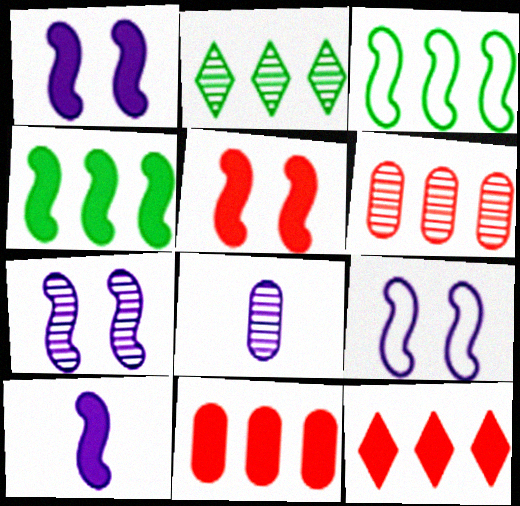[[1, 7, 9], 
[4, 5, 10]]